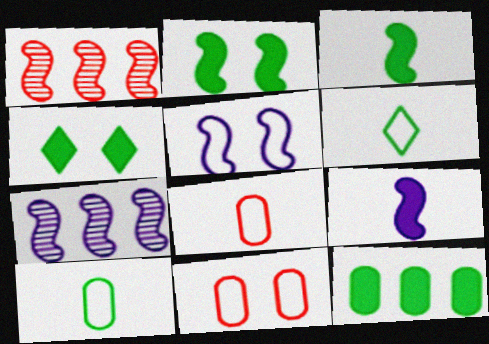[[1, 3, 5], 
[3, 4, 12], 
[4, 7, 8], 
[5, 7, 9]]